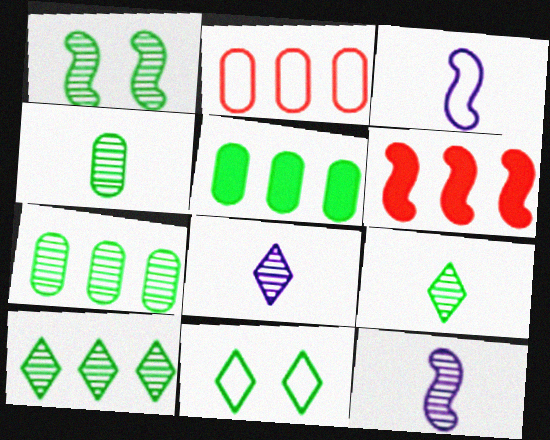[[1, 3, 6], 
[1, 4, 10], 
[1, 7, 9], 
[2, 3, 11]]